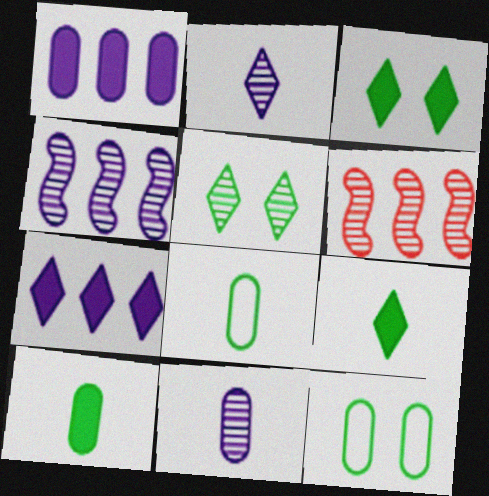[[5, 6, 11]]